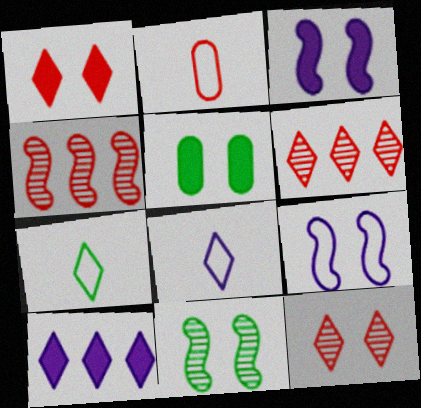[[1, 2, 4], 
[1, 3, 5], 
[2, 10, 11], 
[4, 5, 8], 
[5, 9, 12], 
[7, 10, 12]]